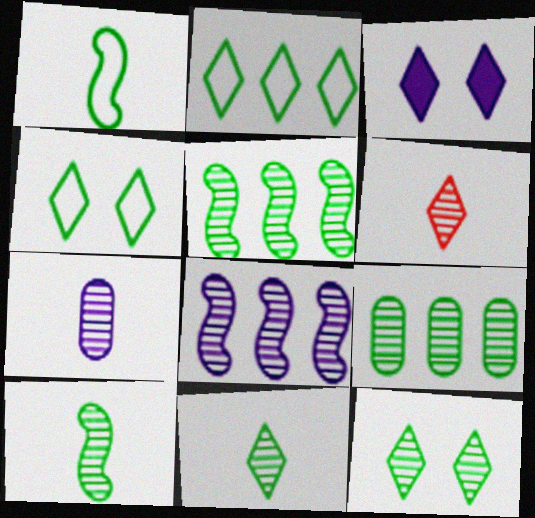[[2, 3, 6], 
[6, 7, 10], 
[9, 10, 12]]